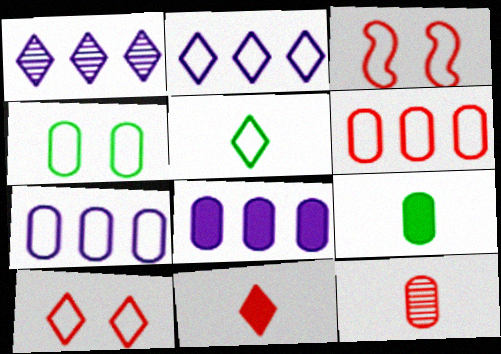[[1, 3, 9], 
[2, 5, 10], 
[3, 5, 7], 
[4, 8, 12]]